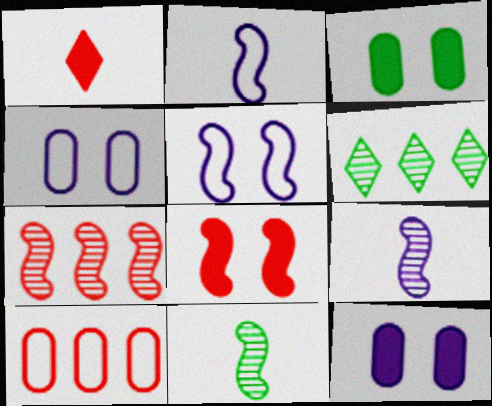[]